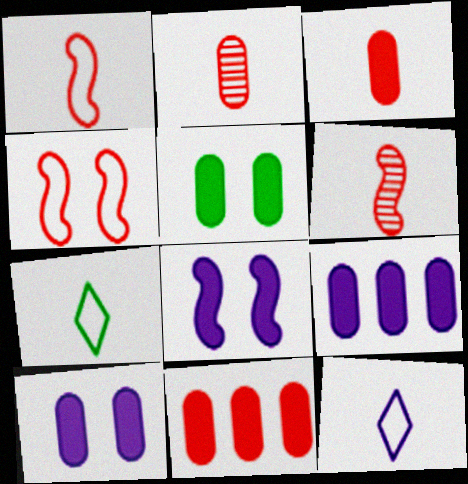[[3, 5, 9]]